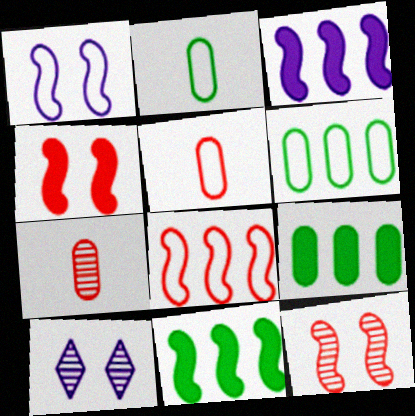[[5, 10, 11]]